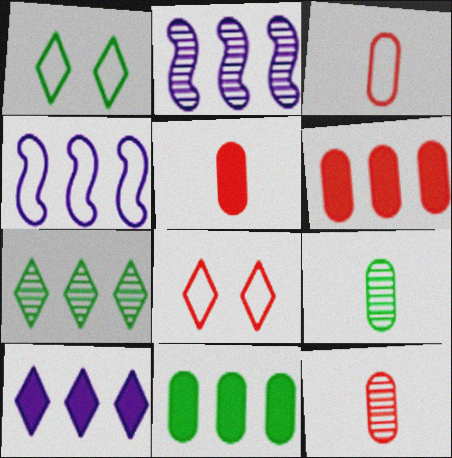[[1, 2, 5], 
[1, 3, 4], 
[3, 5, 12], 
[4, 6, 7]]